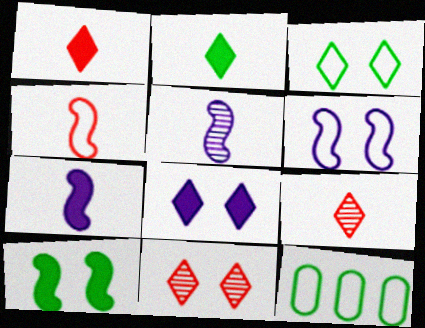[[3, 8, 11], 
[7, 11, 12]]